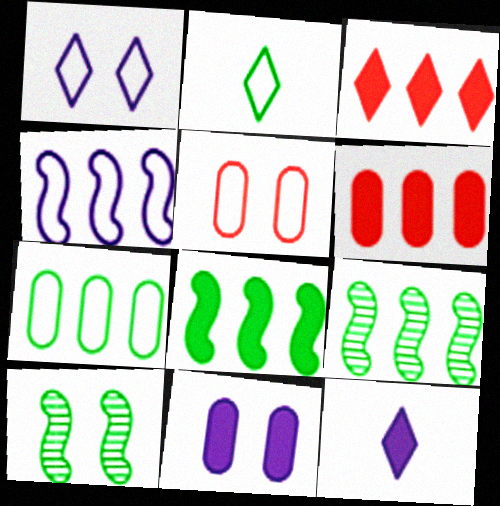[[2, 4, 5], 
[5, 9, 12]]